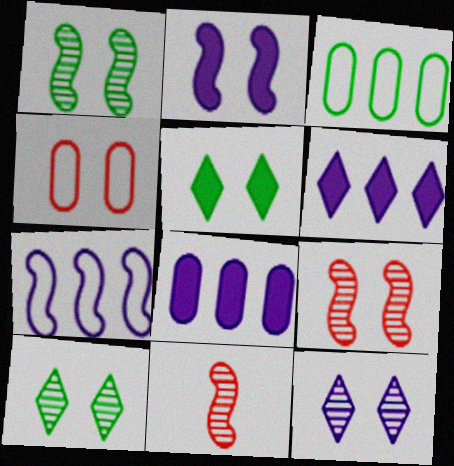[[2, 4, 10]]